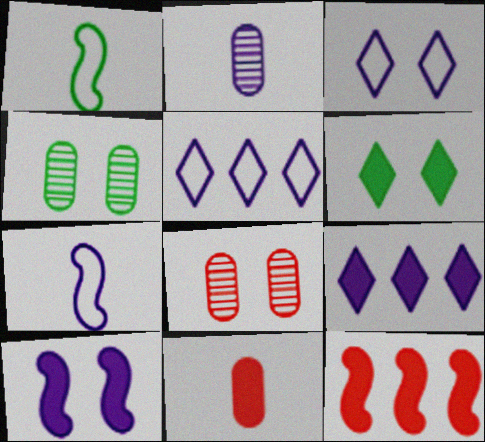[[1, 8, 9], 
[2, 5, 10]]